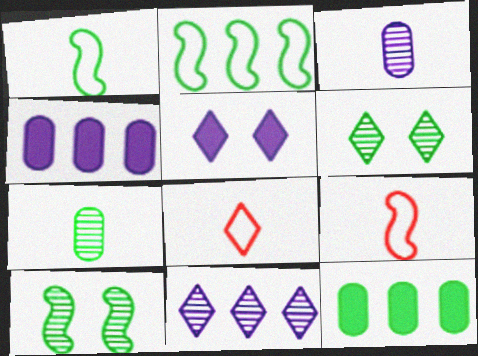[[1, 6, 12], 
[4, 6, 9], 
[4, 8, 10]]